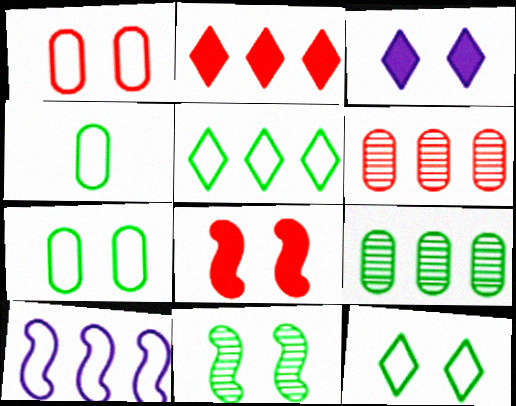[[1, 3, 11], 
[2, 9, 10]]